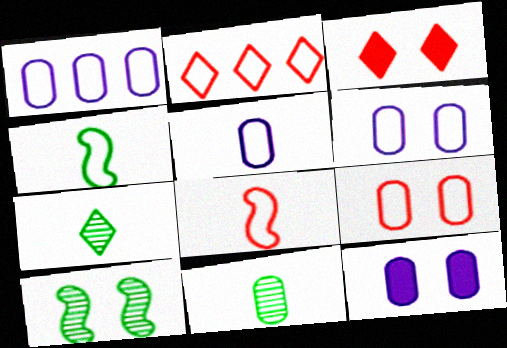[[1, 5, 6], 
[2, 4, 6], 
[2, 8, 9], 
[3, 6, 10]]